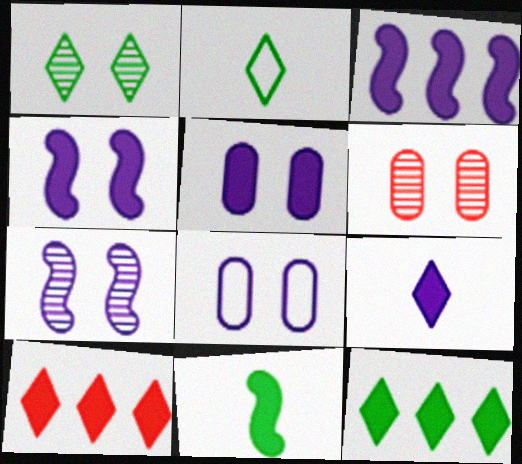[[1, 2, 12], 
[1, 6, 7], 
[2, 3, 6], 
[3, 5, 9], 
[5, 10, 11]]